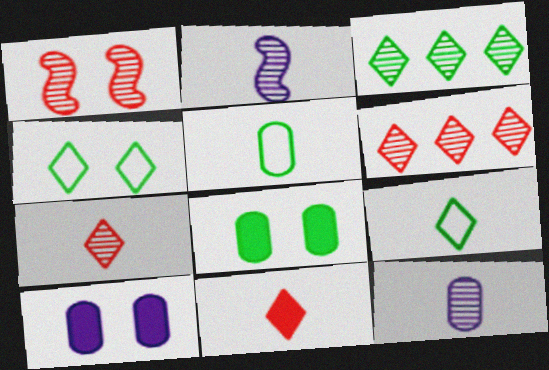[[1, 3, 12], 
[1, 4, 10], 
[2, 5, 11]]